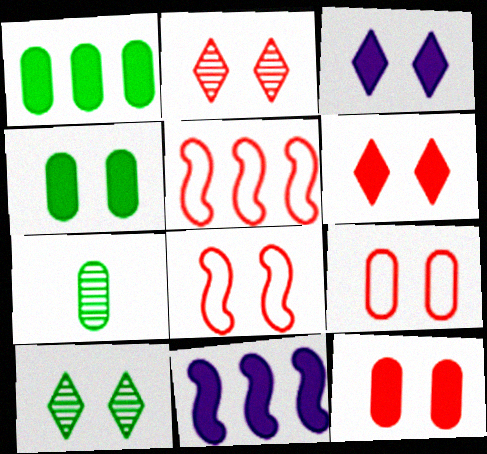[[2, 8, 12], 
[3, 5, 7]]